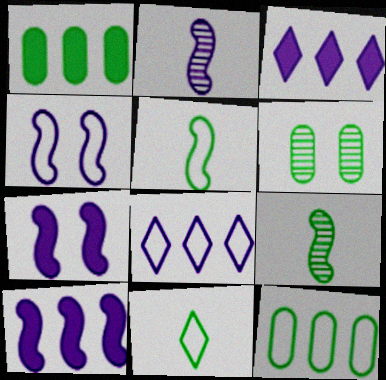[[2, 4, 10]]